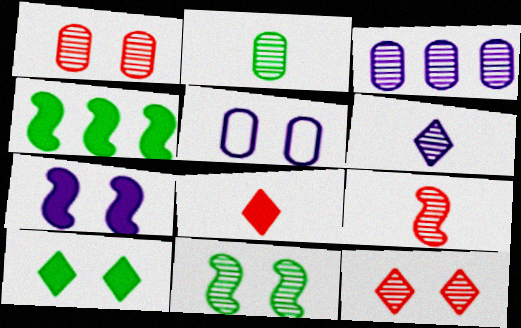[[1, 2, 3], 
[2, 6, 9]]